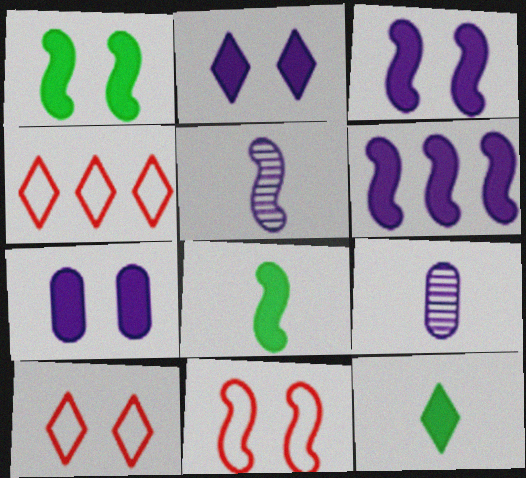[[1, 4, 9], 
[2, 3, 7]]